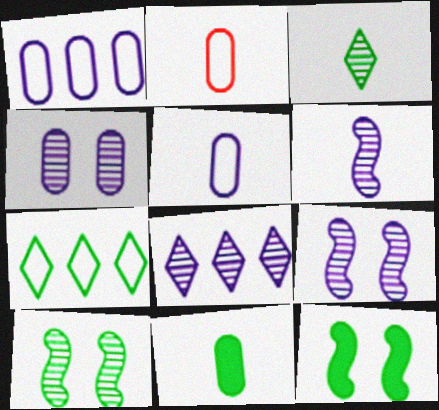[[2, 8, 12], 
[4, 6, 8], 
[7, 10, 11]]